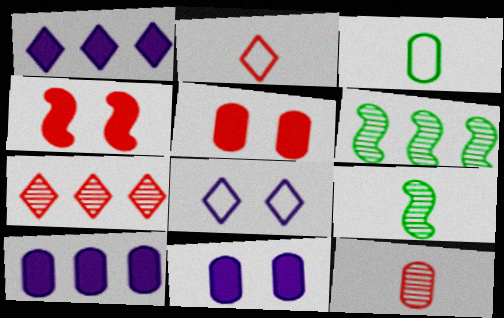[[2, 6, 11]]